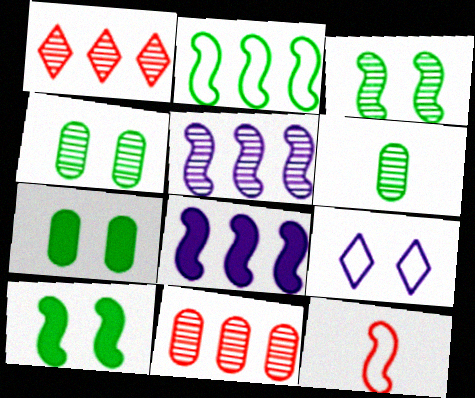[[3, 8, 12], 
[5, 10, 12]]